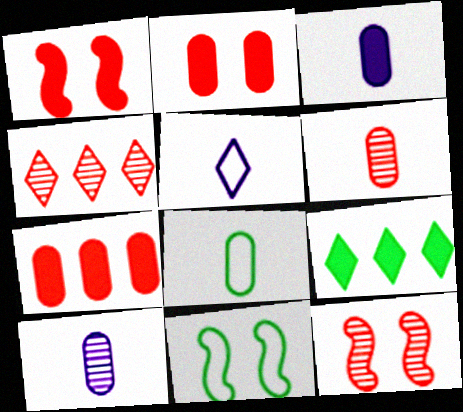[[1, 3, 9], 
[3, 4, 11], 
[3, 6, 8], 
[4, 6, 12]]